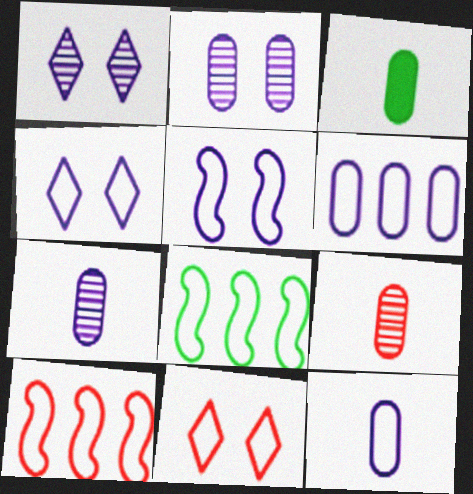[[1, 3, 10], 
[3, 9, 12], 
[8, 11, 12]]